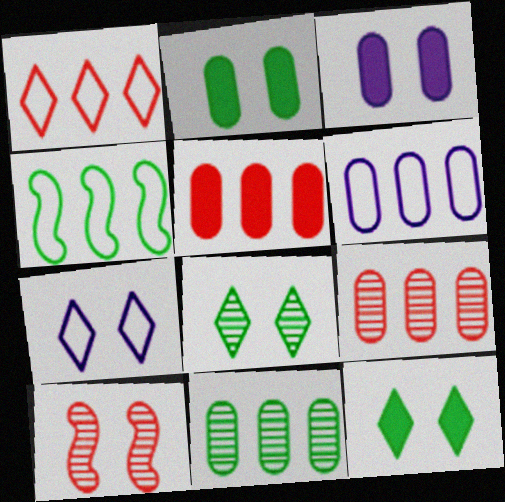[[1, 4, 6], 
[2, 7, 10], 
[5, 6, 11]]